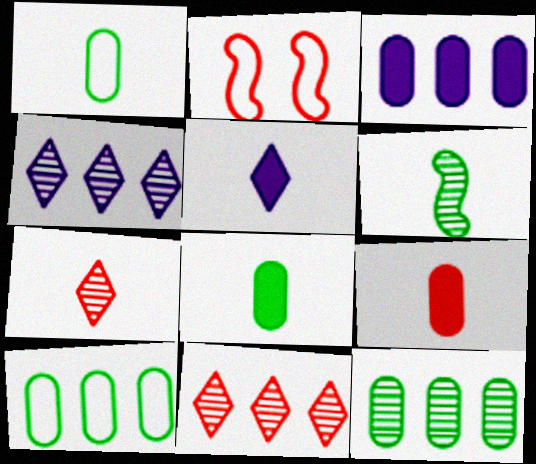[[2, 4, 8], 
[2, 5, 12], 
[2, 9, 11]]